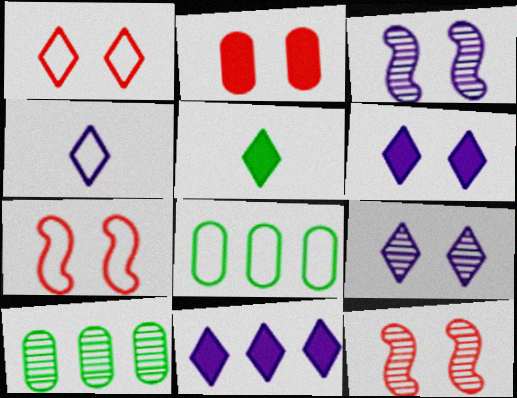[[1, 2, 12], 
[4, 7, 8], 
[4, 9, 11]]